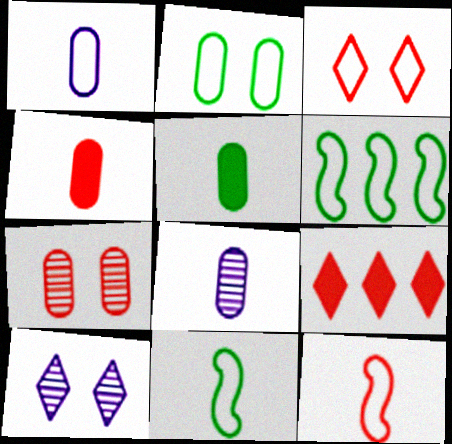[[1, 3, 6], 
[4, 6, 10], 
[7, 9, 12]]